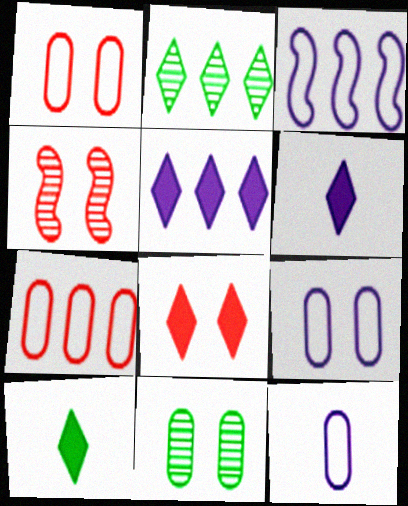[[1, 4, 8], 
[5, 8, 10]]